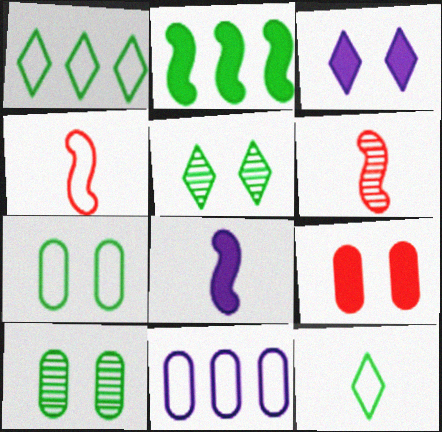[[2, 10, 12]]